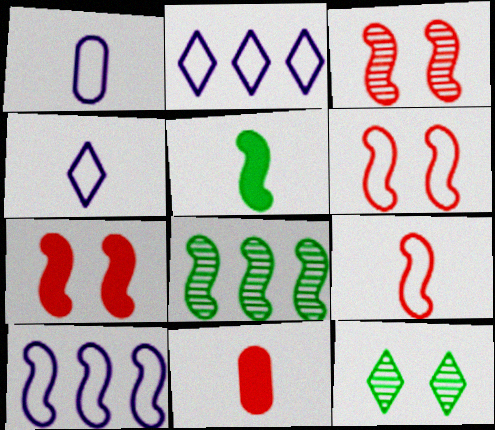[[3, 5, 10], 
[3, 6, 7], 
[10, 11, 12]]